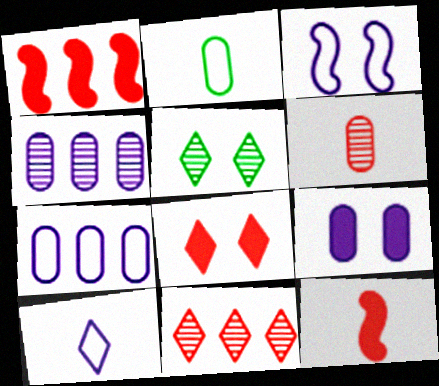[[3, 7, 10], 
[5, 7, 12]]